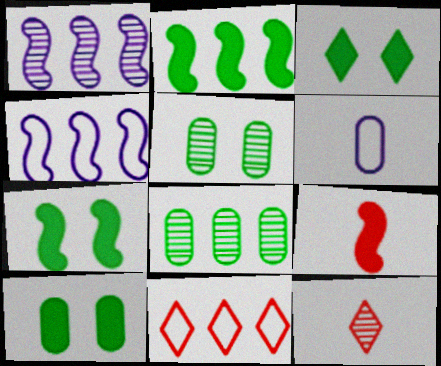[[1, 5, 12], 
[3, 7, 10], 
[4, 10, 12]]